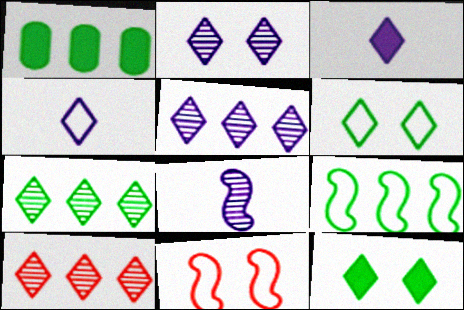[[1, 7, 9], 
[3, 6, 10], 
[4, 10, 12], 
[5, 7, 10]]